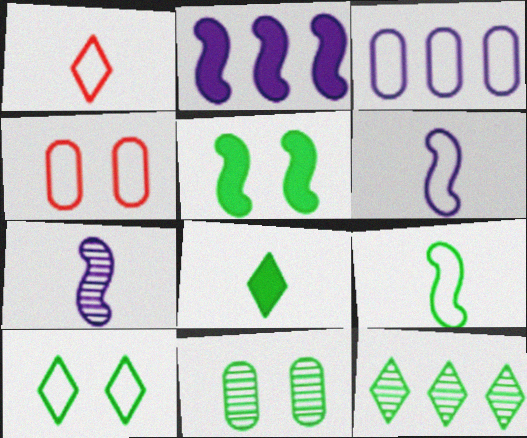[[1, 2, 11], 
[5, 10, 11], 
[8, 10, 12]]